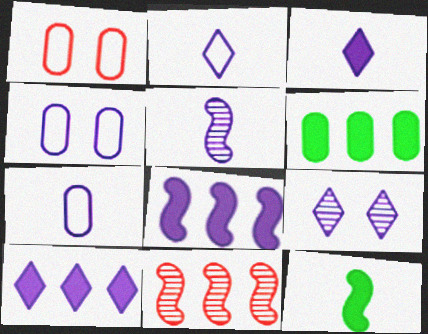[[2, 9, 10], 
[3, 5, 7], 
[4, 5, 10], 
[7, 8, 9]]